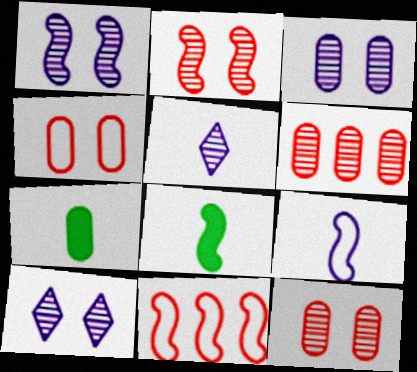[[1, 3, 10], 
[1, 8, 11], 
[7, 10, 11]]